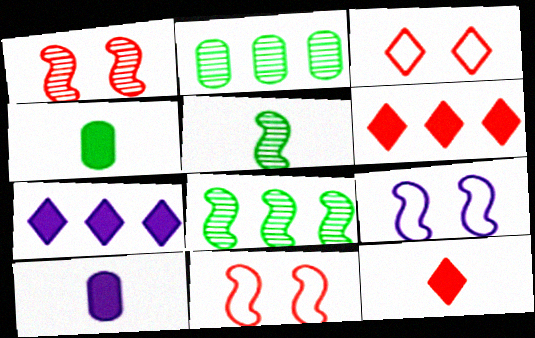[[2, 9, 12], 
[3, 8, 10]]